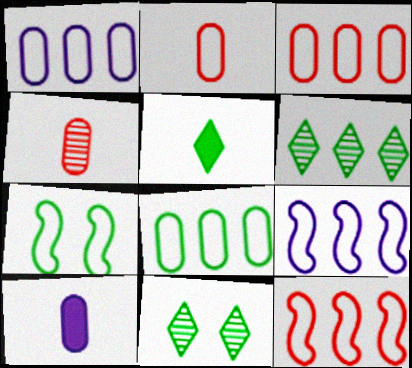[[1, 3, 8], 
[10, 11, 12]]